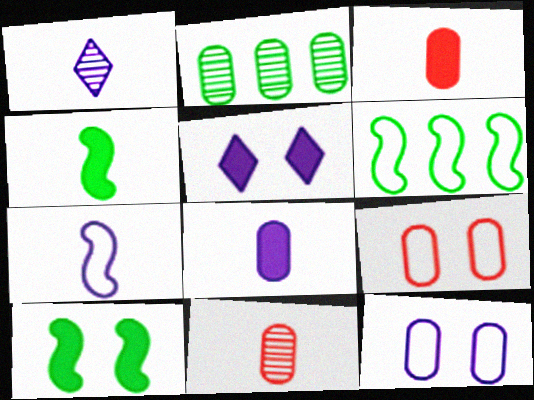[[1, 7, 8], 
[2, 3, 12], 
[2, 8, 9], 
[5, 6, 11]]